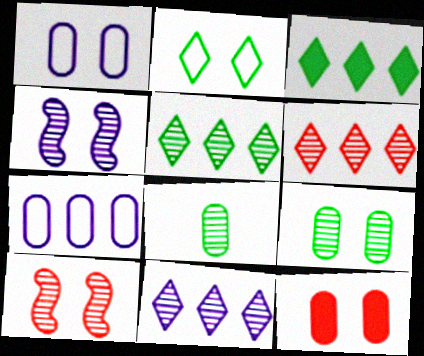[[1, 9, 12], 
[2, 4, 12], 
[4, 6, 8], 
[5, 6, 11], 
[7, 8, 12], 
[8, 10, 11]]